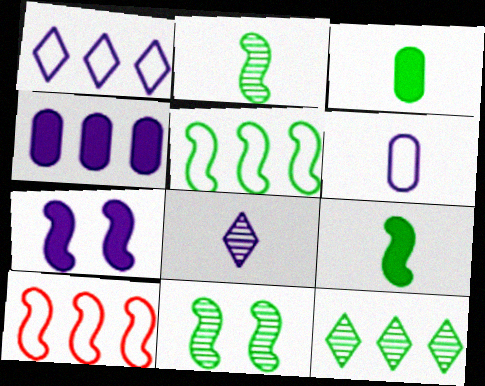[[2, 7, 10], 
[4, 10, 12], 
[5, 9, 11]]